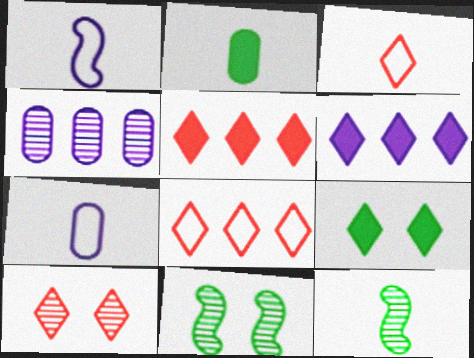[[3, 5, 10], 
[4, 10, 12], 
[5, 7, 11]]